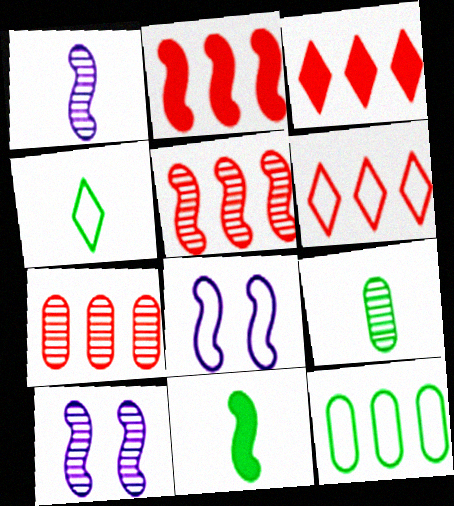[[2, 6, 7], 
[3, 8, 9], 
[4, 9, 11], 
[5, 8, 11]]